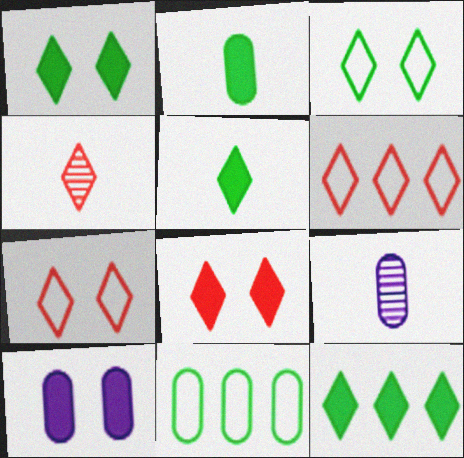[[1, 5, 12], 
[4, 6, 8]]